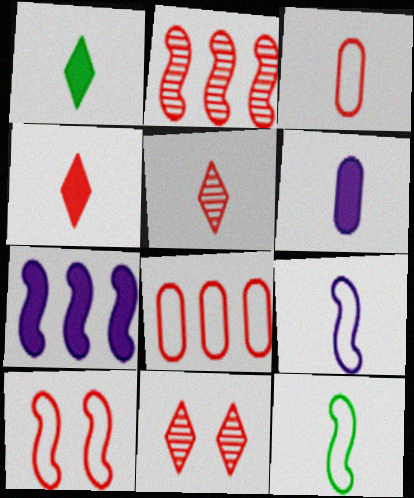[[5, 6, 12]]